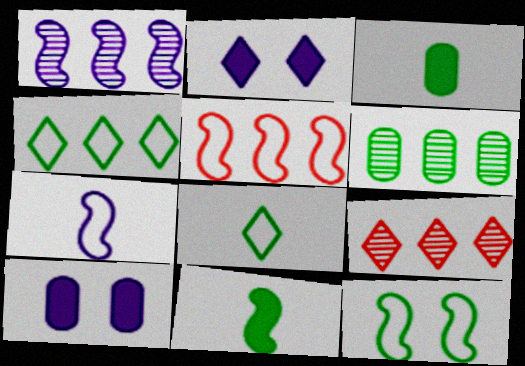[[1, 6, 9], 
[2, 8, 9], 
[5, 7, 12]]